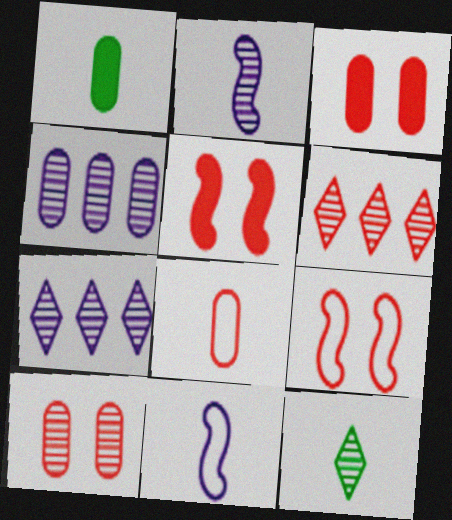[[1, 7, 9], 
[5, 6, 8]]